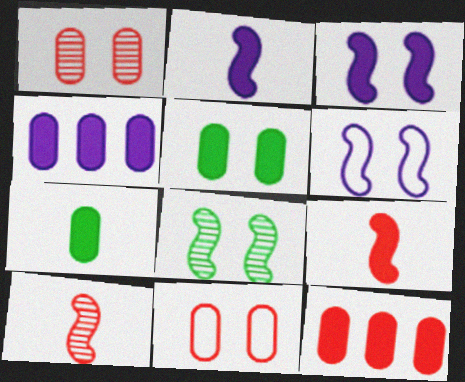[]